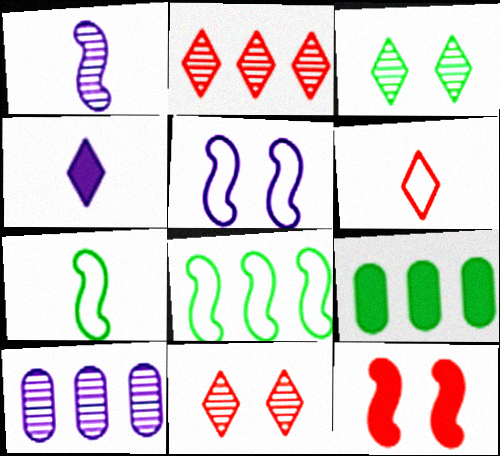[[1, 8, 12], 
[3, 7, 9], 
[4, 5, 10], 
[4, 9, 12]]